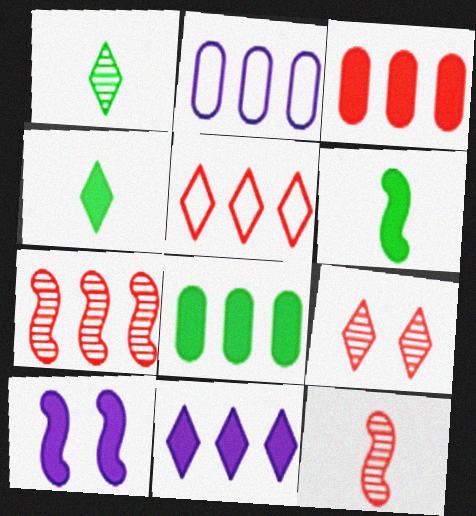[[2, 6, 9], 
[3, 4, 10], 
[3, 5, 7]]